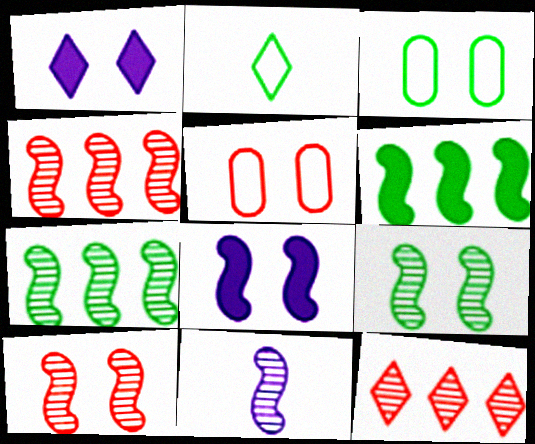[[1, 2, 12], 
[1, 3, 10], 
[1, 5, 9], 
[4, 9, 11], 
[7, 10, 11]]